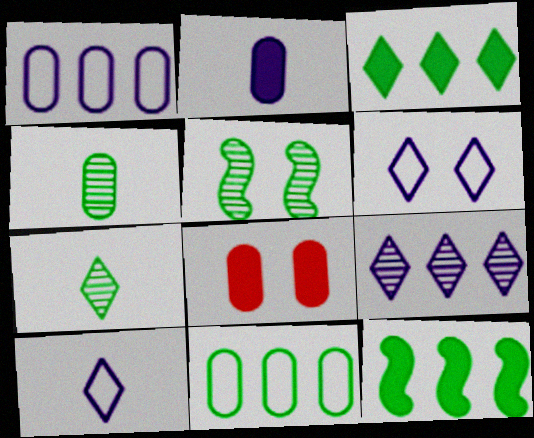[[1, 4, 8], 
[5, 6, 8]]